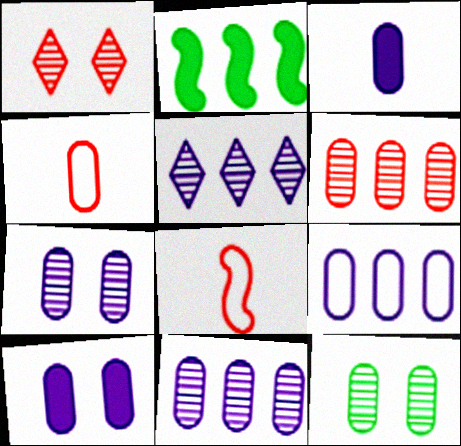[[3, 7, 9]]